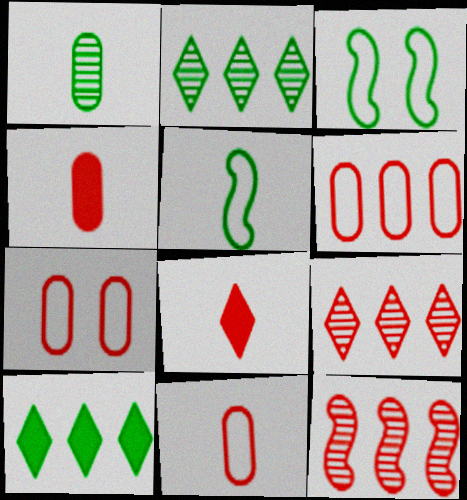[[1, 3, 10], 
[6, 7, 11], 
[7, 8, 12]]